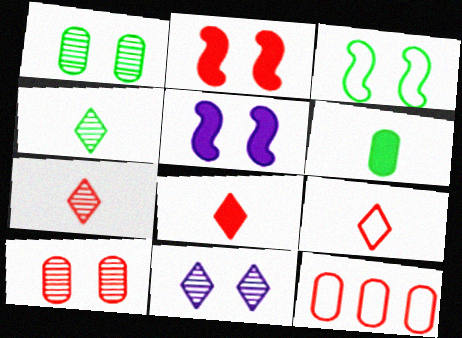[[2, 7, 12], 
[4, 5, 12], 
[7, 8, 9]]